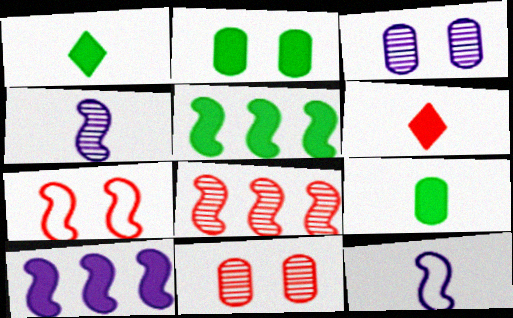[[1, 2, 5], 
[2, 6, 10], 
[4, 5, 7]]